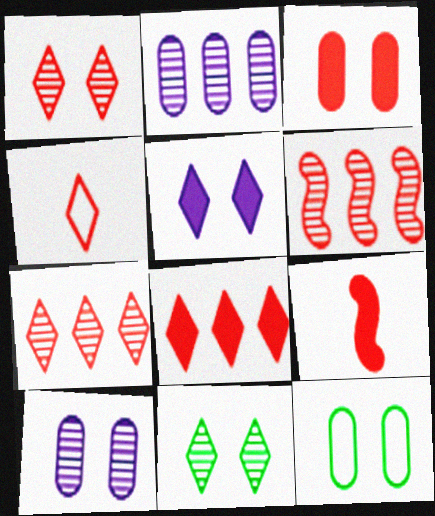[[1, 4, 8], 
[3, 4, 6], 
[3, 8, 9], 
[3, 10, 12]]